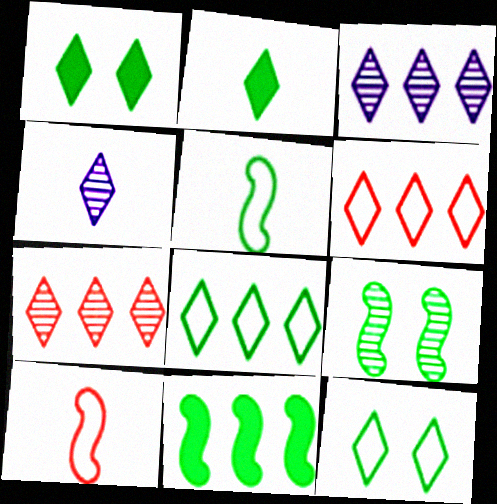[[1, 4, 6], 
[5, 9, 11]]